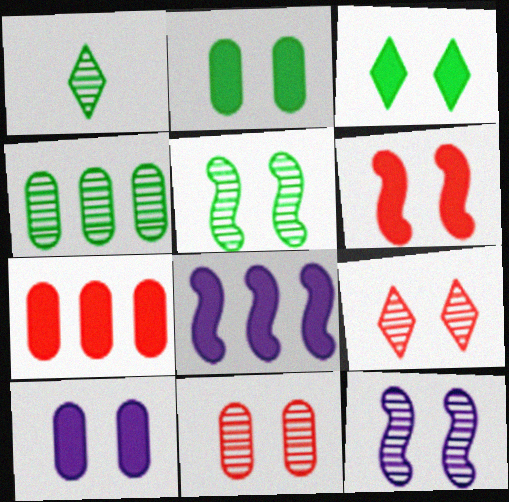[[1, 4, 5], 
[3, 6, 10]]